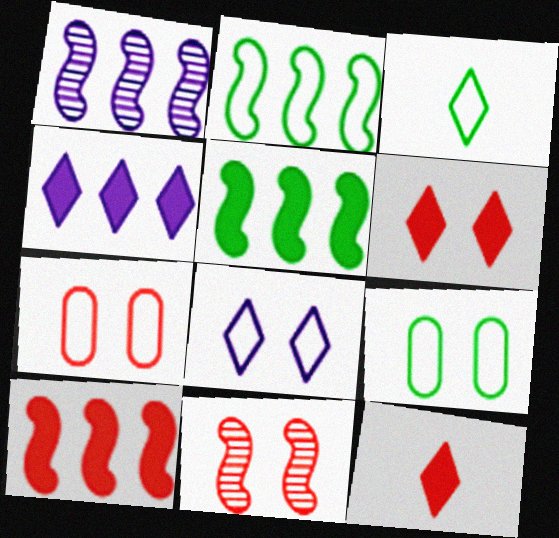[[1, 2, 10], 
[1, 9, 12], 
[2, 3, 9], 
[6, 7, 11]]